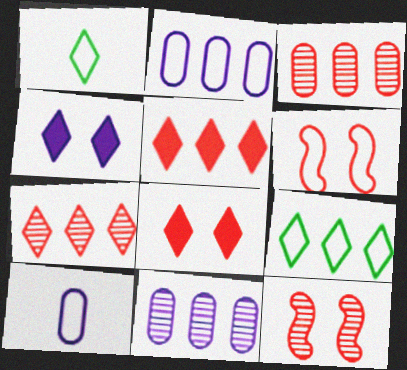[[1, 2, 6], 
[1, 4, 7], 
[6, 9, 10]]